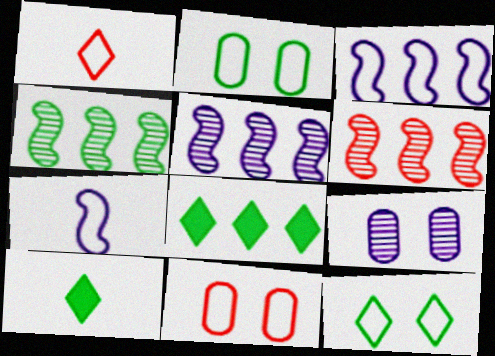[[1, 2, 3], 
[2, 4, 10], 
[4, 5, 6], 
[5, 10, 11]]